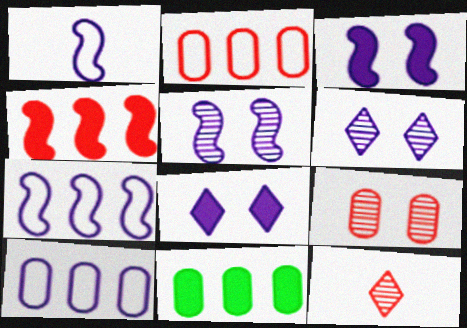[]